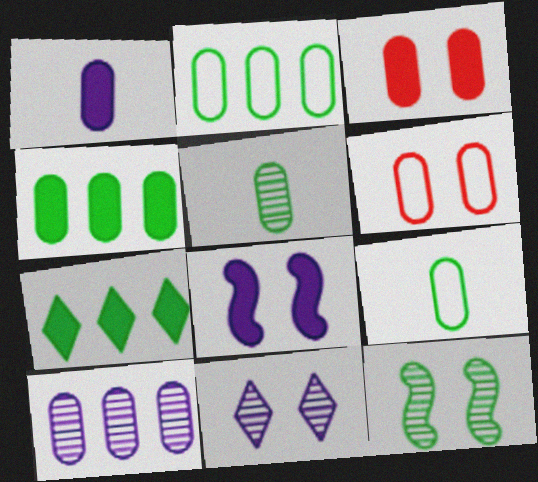[[1, 3, 4], 
[3, 9, 10], 
[7, 9, 12]]